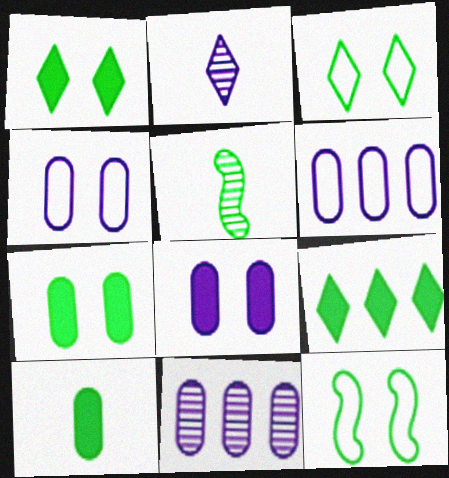[]